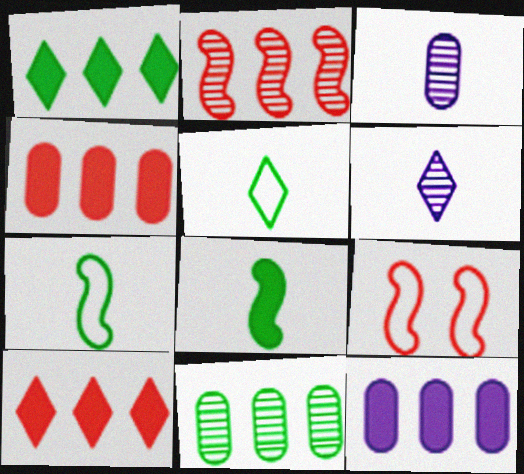[[1, 3, 9]]